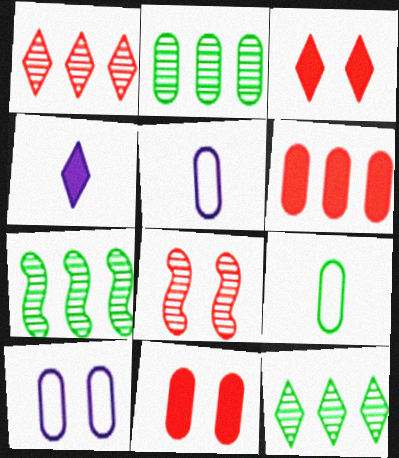[[2, 5, 11], 
[2, 7, 12], 
[3, 5, 7]]